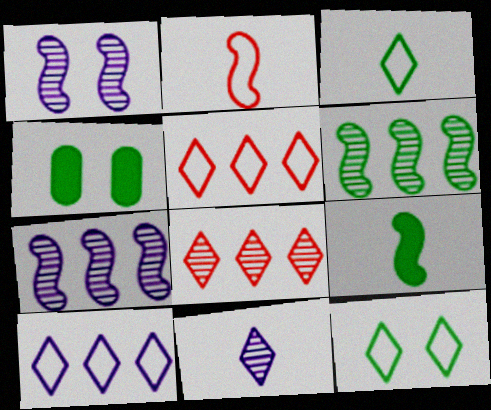[[3, 4, 6]]